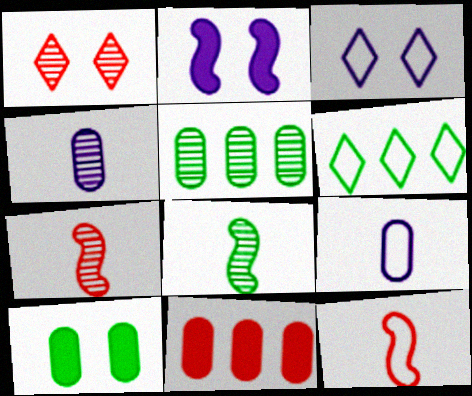[[1, 11, 12], 
[3, 8, 11], 
[6, 8, 10]]